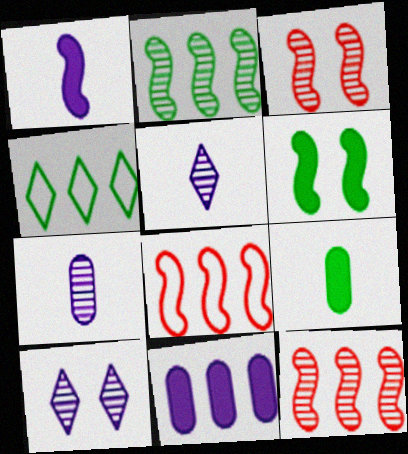[[4, 11, 12], 
[8, 9, 10]]